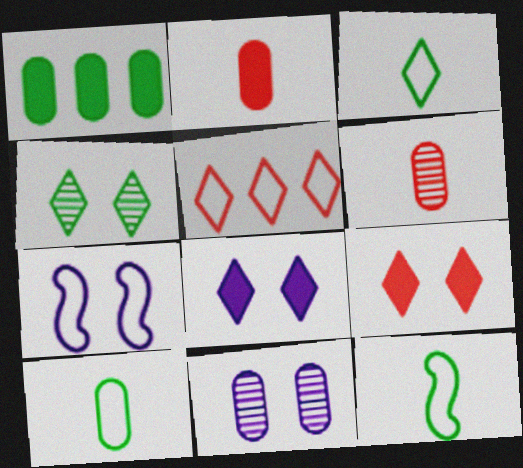[[1, 4, 12], 
[3, 10, 12], 
[5, 7, 10], 
[7, 8, 11]]